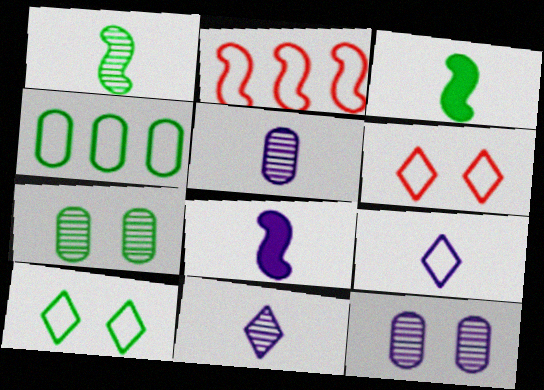[[5, 8, 9]]